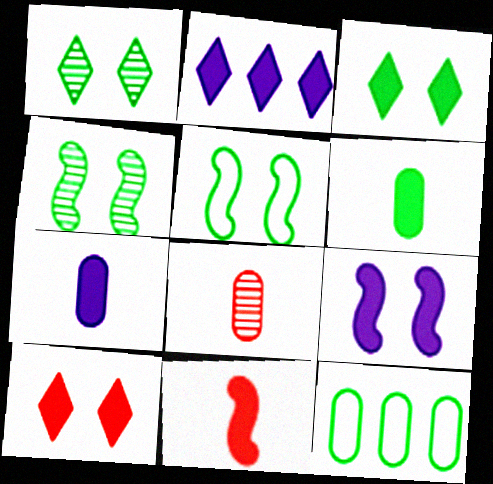[[2, 5, 8], 
[2, 7, 9]]